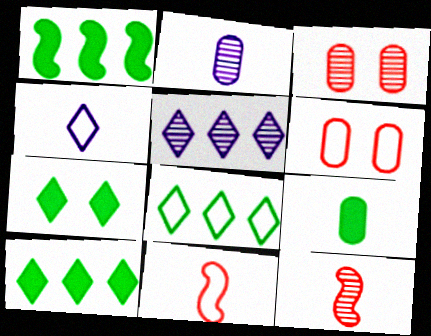[[1, 3, 4], 
[1, 7, 9], 
[4, 9, 12]]